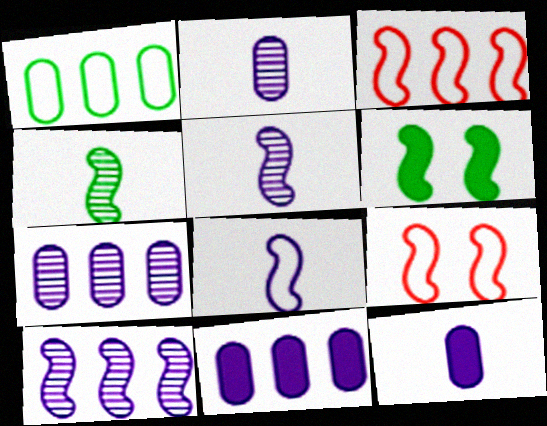[[3, 5, 6]]